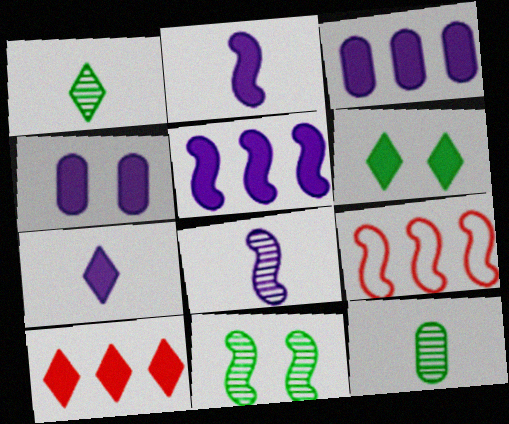[[1, 4, 9], 
[2, 9, 11], 
[4, 5, 7], 
[6, 7, 10]]